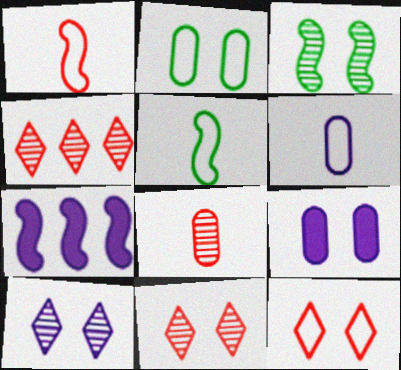[[1, 3, 7], 
[3, 9, 12], 
[4, 5, 9], 
[6, 7, 10]]